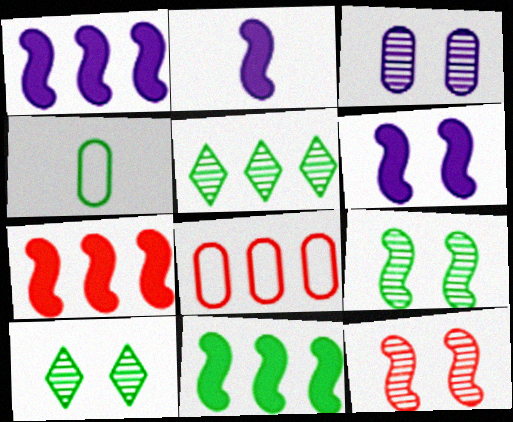[[1, 2, 6], 
[1, 5, 8], 
[1, 7, 11], 
[2, 8, 10], 
[3, 10, 12], 
[4, 10, 11]]